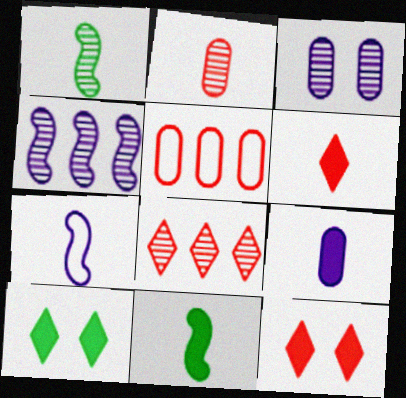[[1, 3, 8], 
[6, 9, 11]]